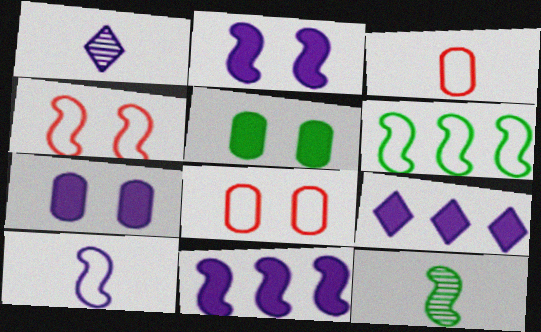[[4, 6, 10], 
[4, 11, 12], 
[8, 9, 12]]